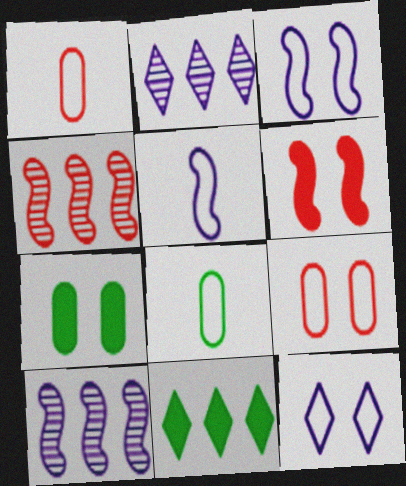[[2, 6, 8]]